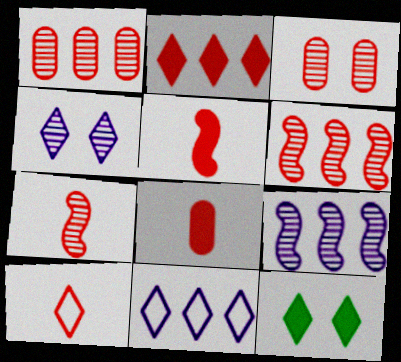[[7, 8, 10]]